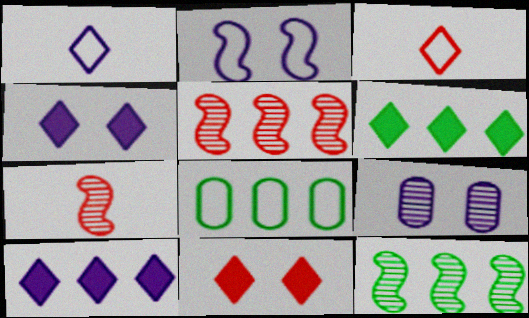[[2, 3, 8], 
[2, 4, 9], 
[4, 7, 8], 
[5, 8, 10], 
[6, 8, 12]]